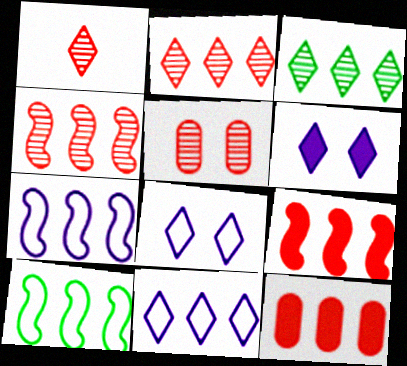[[1, 4, 5], 
[3, 7, 12]]